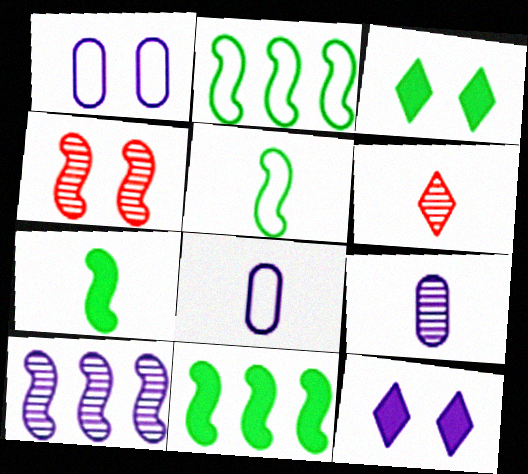[[1, 3, 4], 
[1, 6, 11], 
[6, 7, 8], 
[8, 10, 12]]